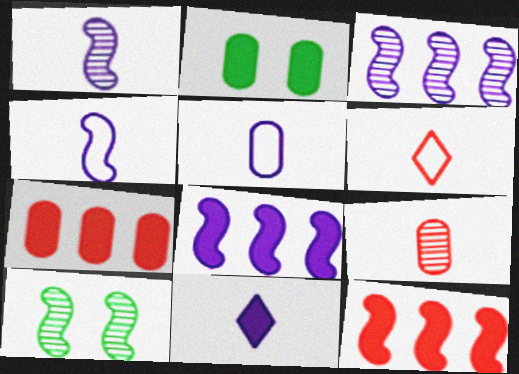[[1, 5, 11], 
[2, 3, 6], 
[2, 11, 12], 
[4, 10, 12]]